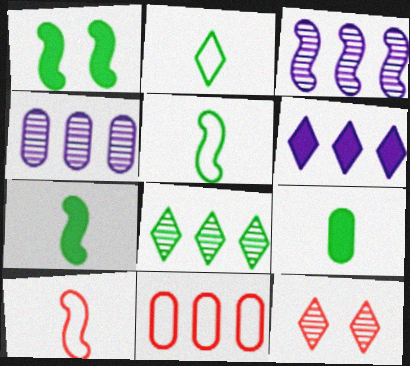[[1, 3, 10], 
[2, 6, 12]]